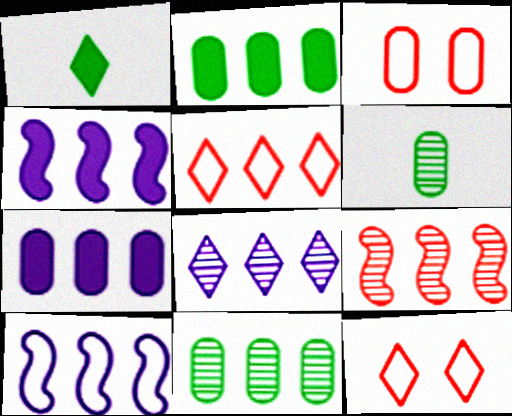[[1, 8, 12], 
[3, 6, 7], 
[4, 5, 11], 
[4, 6, 12], 
[7, 8, 10], 
[8, 9, 11]]